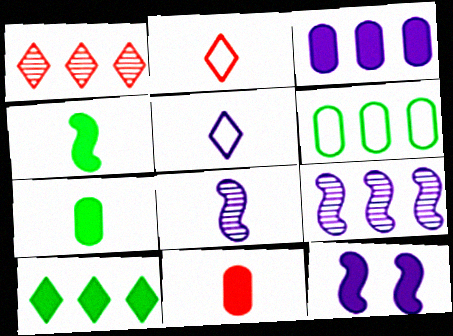[[2, 7, 8], 
[10, 11, 12]]